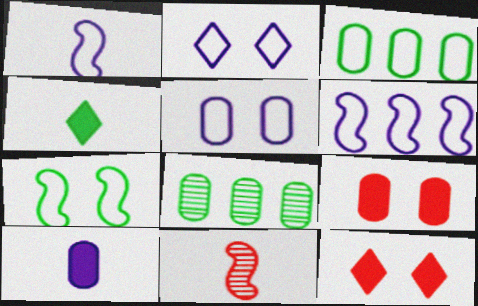[[1, 8, 12], 
[4, 7, 8]]